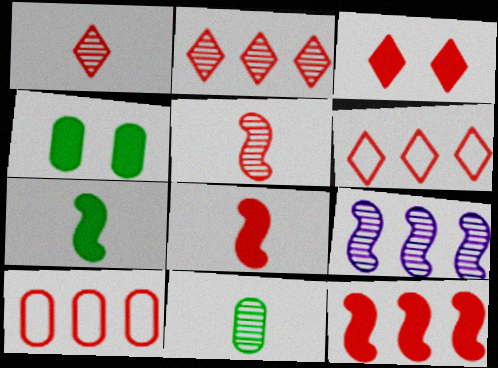[[1, 3, 6], 
[2, 10, 12], 
[3, 5, 10]]